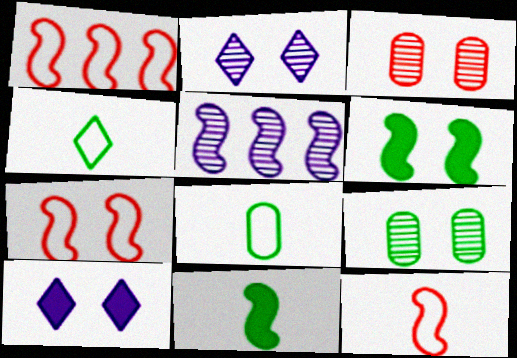[[1, 7, 12], 
[5, 6, 12], 
[5, 7, 11], 
[7, 9, 10]]